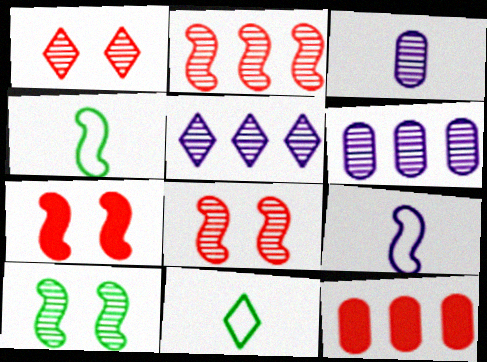[[6, 7, 11]]